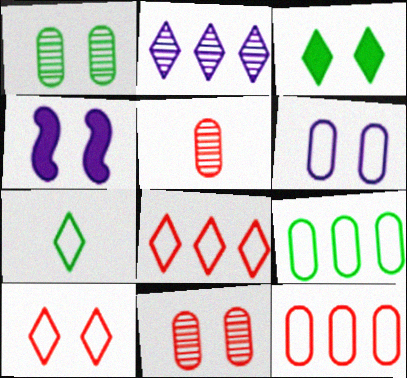[[1, 4, 10]]